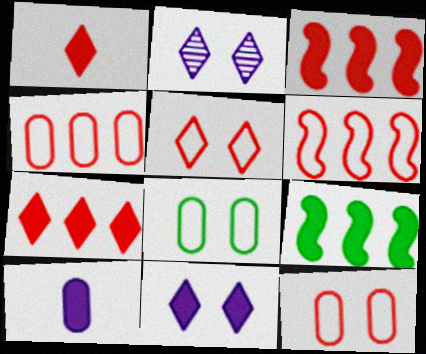[]